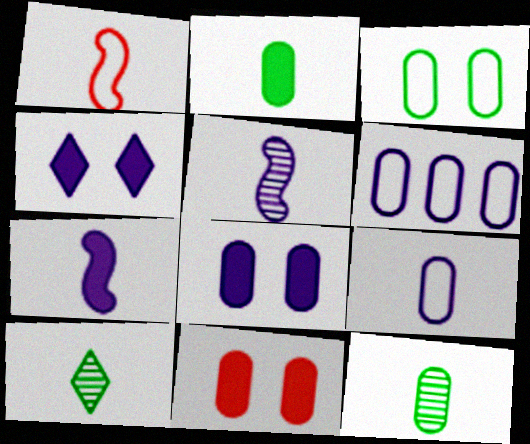[[4, 5, 6], 
[6, 11, 12]]